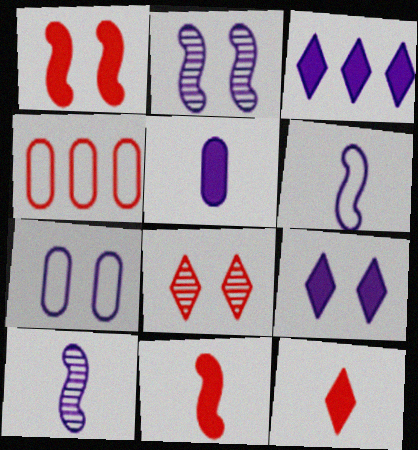[[2, 7, 9], 
[3, 7, 10], 
[4, 8, 11]]